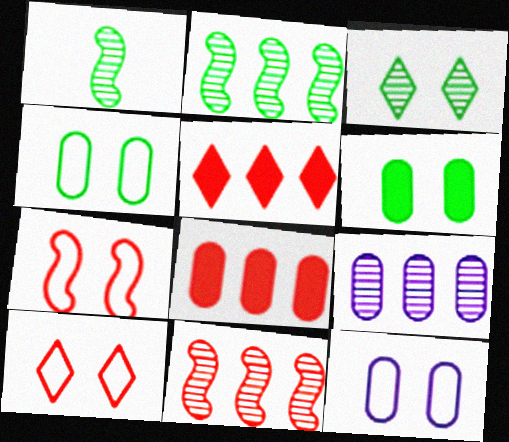[[1, 5, 12]]